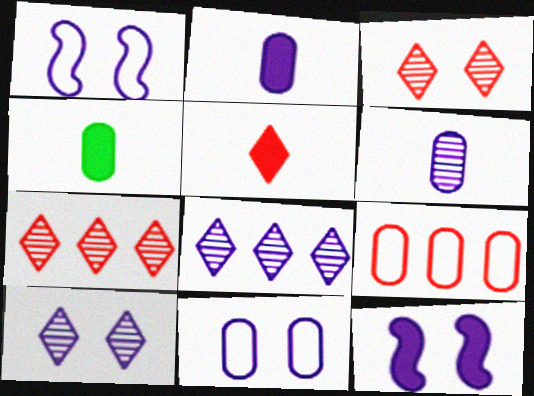[[1, 2, 8], 
[1, 4, 7], 
[10, 11, 12]]